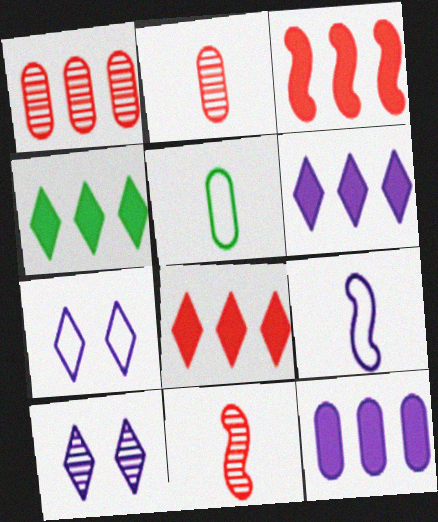[[3, 4, 12], 
[3, 5, 10], 
[4, 6, 8], 
[9, 10, 12]]